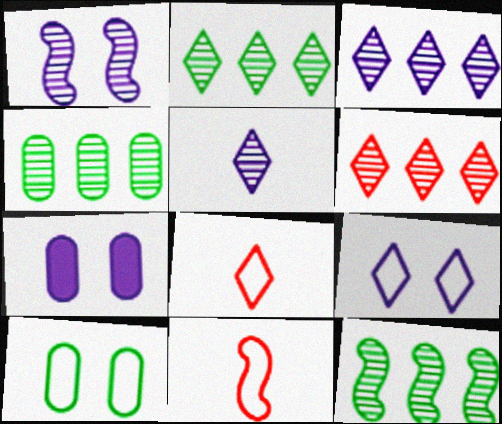[[1, 7, 9], 
[2, 3, 6], 
[2, 4, 12], 
[2, 7, 11], 
[7, 8, 12]]